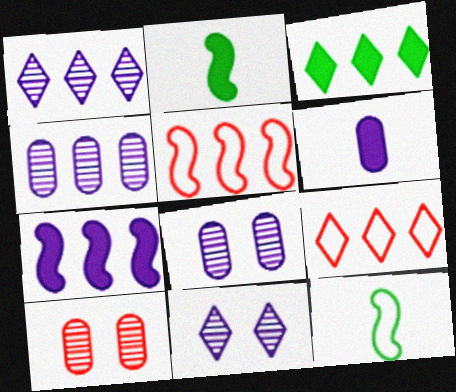[[1, 3, 9], 
[2, 8, 9], 
[3, 4, 5]]